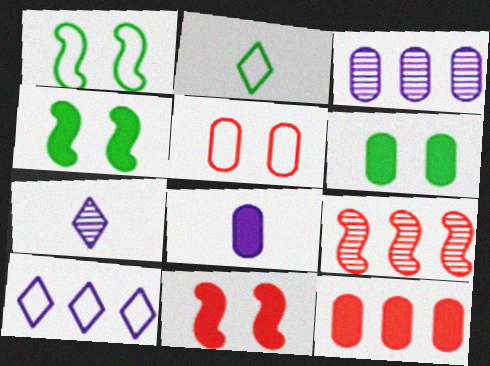[[1, 7, 12], 
[2, 3, 11], 
[6, 8, 12]]